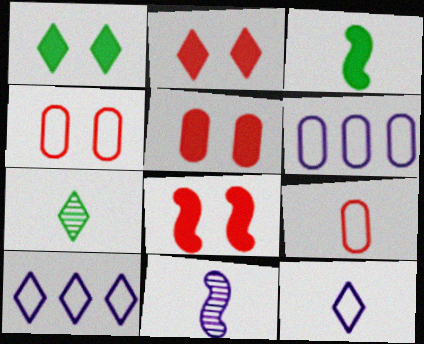[[2, 5, 8], 
[2, 7, 10], 
[6, 7, 8]]